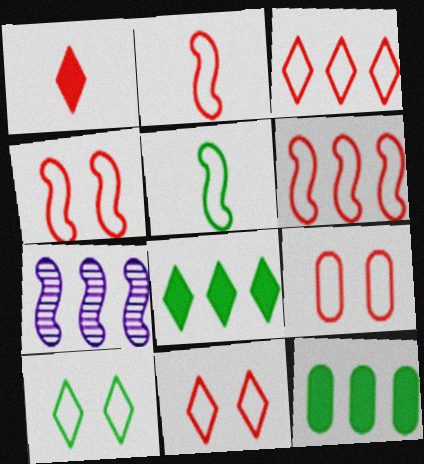[[2, 3, 9], 
[2, 4, 6], 
[3, 7, 12], 
[4, 9, 11]]